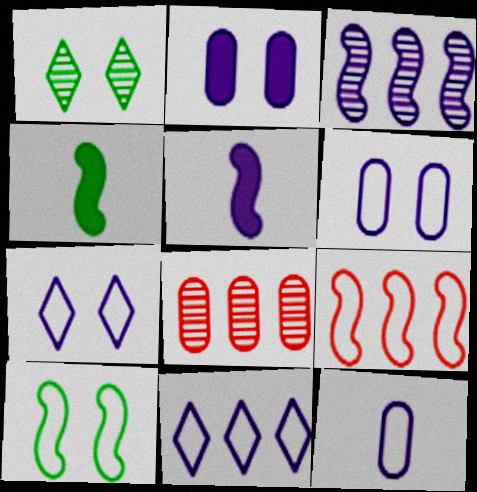[[4, 7, 8]]